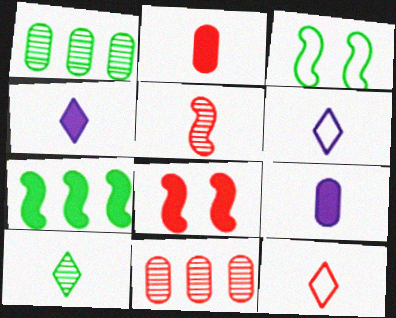[[1, 6, 8], 
[2, 5, 12], 
[3, 4, 11], 
[4, 10, 12], 
[8, 11, 12]]